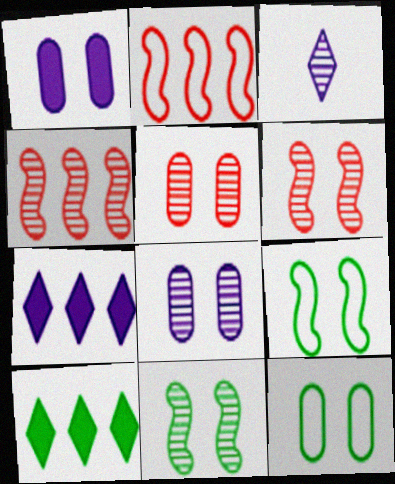[[1, 5, 12]]